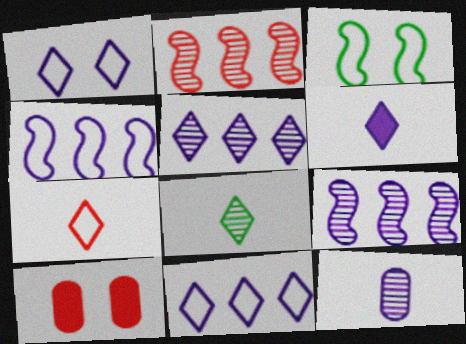[[1, 5, 6], 
[2, 7, 10], 
[4, 8, 10], 
[6, 7, 8]]